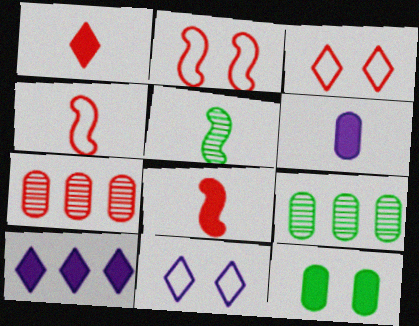[[1, 2, 7], 
[3, 7, 8], 
[8, 9, 11], 
[8, 10, 12]]